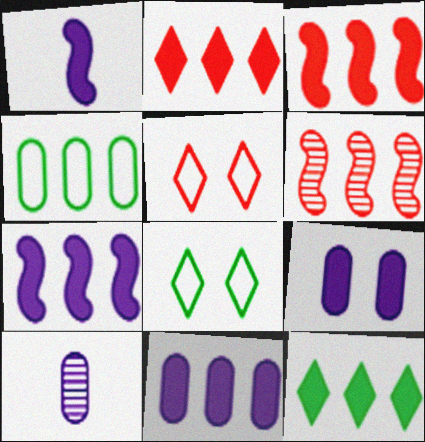[[3, 8, 10], 
[3, 11, 12]]